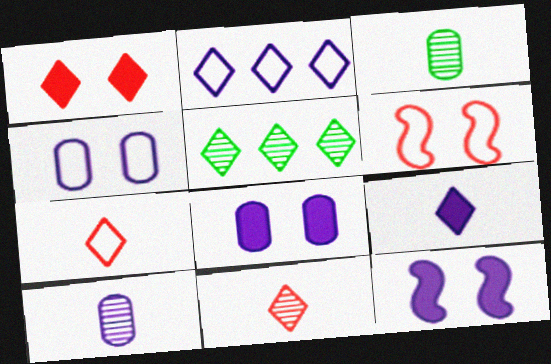[[2, 10, 12]]